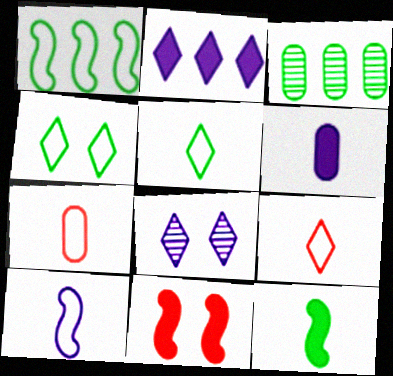[[3, 4, 12], 
[5, 7, 10]]